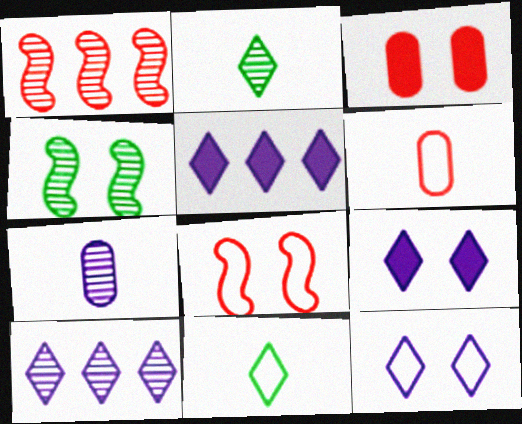[[3, 4, 12], 
[4, 5, 6]]